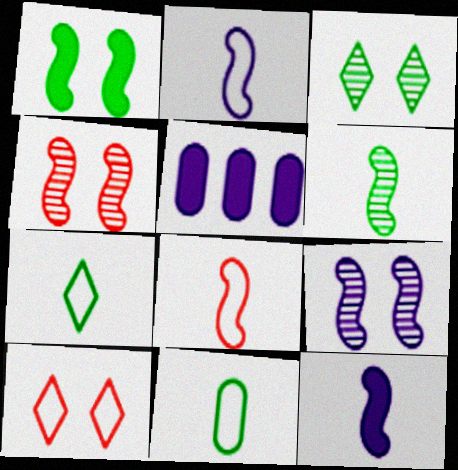[[3, 5, 8], 
[4, 5, 7], 
[5, 6, 10], 
[6, 8, 12]]